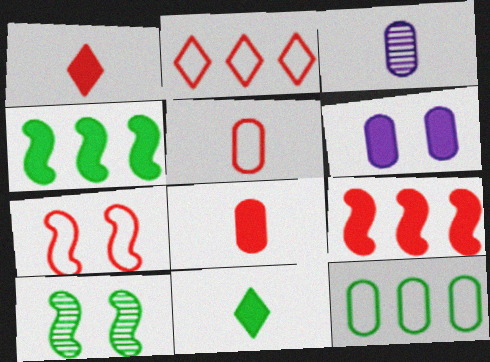[[1, 4, 6], 
[2, 5, 7], 
[6, 9, 11], 
[10, 11, 12]]